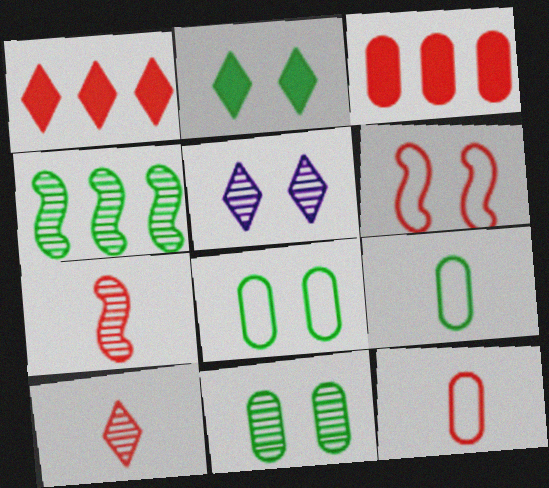[[2, 4, 9], 
[3, 6, 10]]